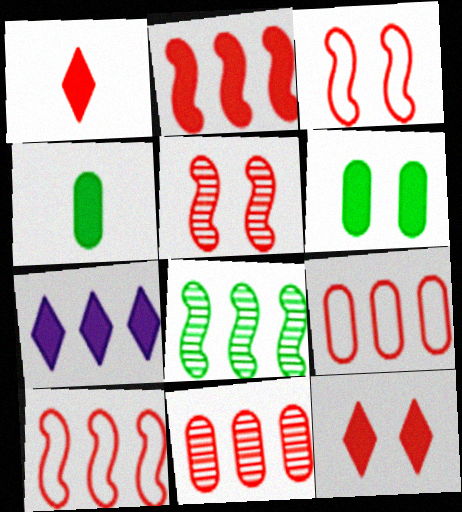[[1, 3, 11], 
[1, 5, 9], 
[7, 8, 9]]